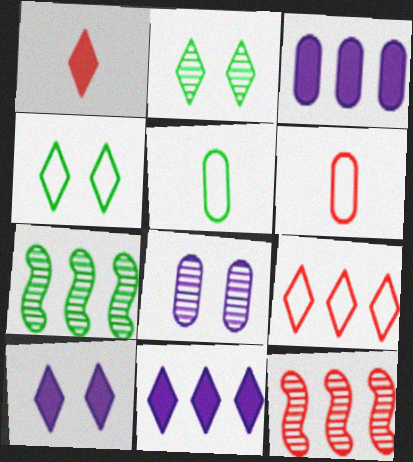[[3, 7, 9], 
[5, 10, 12], 
[6, 7, 10]]